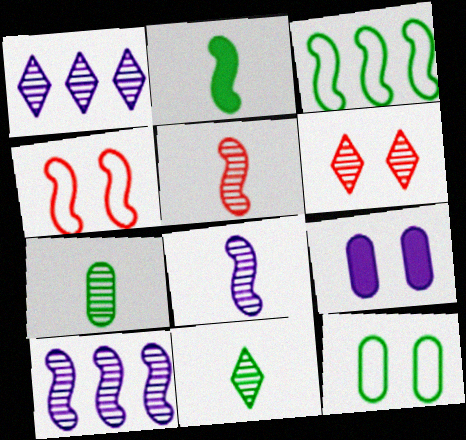[[1, 6, 11], 
[2, 4, 10], 
[6, 7, 10]]